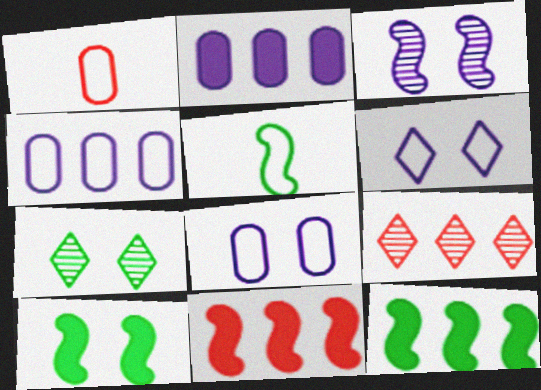[[3, 5, 11], 
[4, 9, 12]]